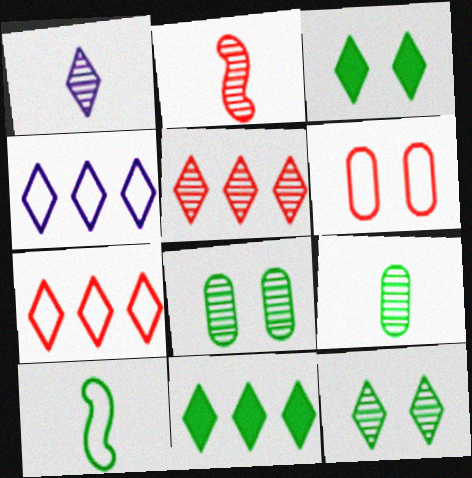[[1, 2, 9], 
[1, 3, 7], 
[1, 5, 12], 
[4, 5, 11], 
[4, 6, 10], 
[8, 10, 11]]